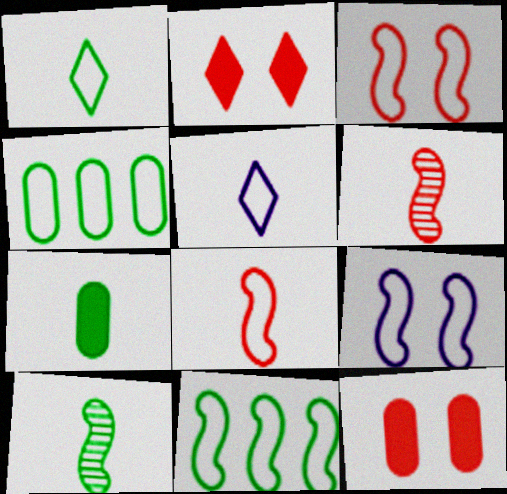[[1, 7, 10], 
[3, 4, 5], 
[5, 6, 7], 
[8, 9, 11]]